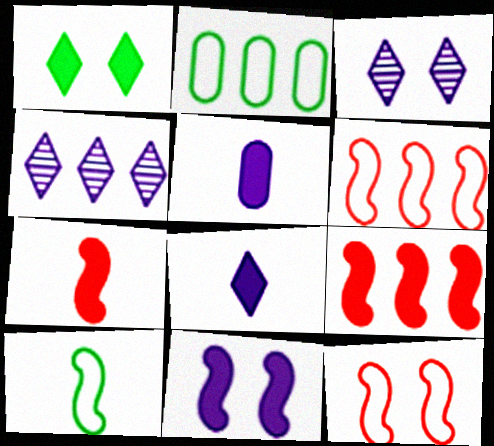[[1, 5, 9], 
[2, 3, 7], 
[2, 4, 9]]